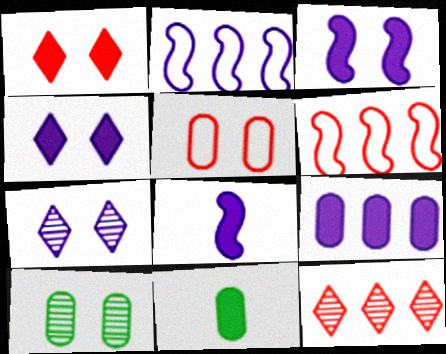[[4, 8, 9], 
[6, 7, 11]]